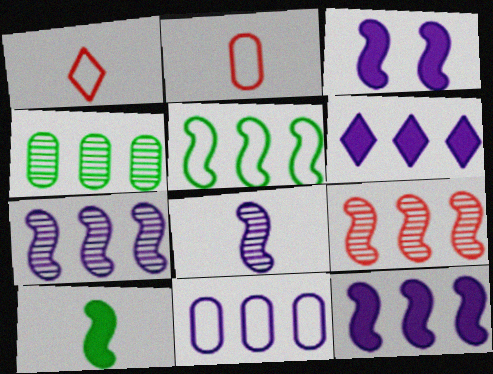[[1, 3, 4], 
[5, 9, 12], 
[6, 7, 11]]